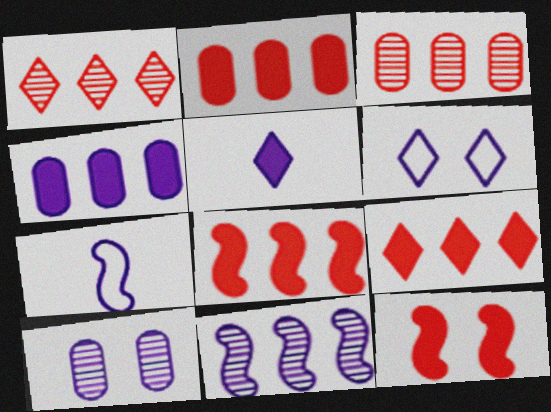[[2, 8, 9]]